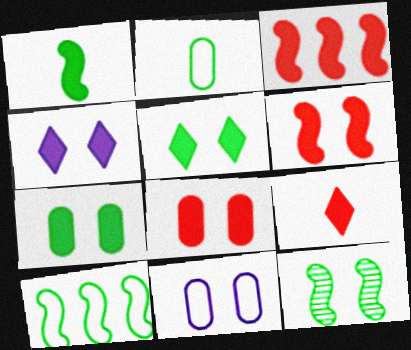[[1, 10, 12], 
[3, 8, 9], 
[4, 6, 7]]